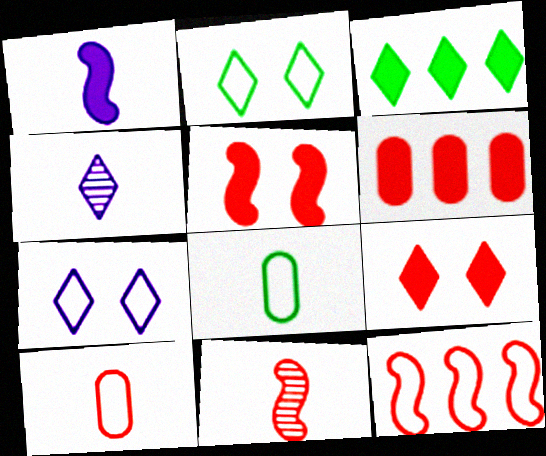[[5, 11, 12], 
[7, 8, 12]]